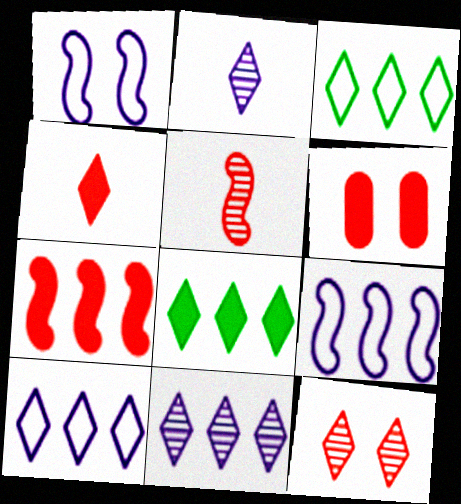[[4, 6, 7]]